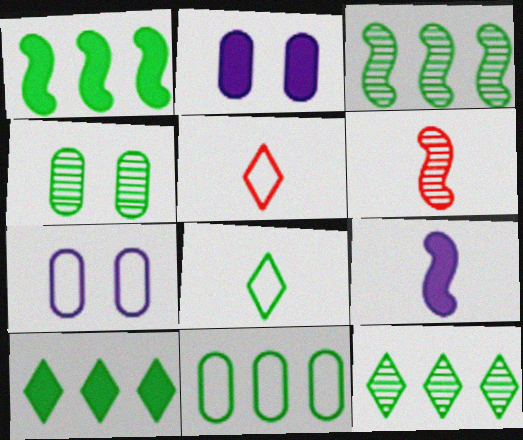[[1, 4, 8], 
[1, 11, 12], 
[2, 3, 5], 
[3, 10, 11], 
[6, 7, 10]]